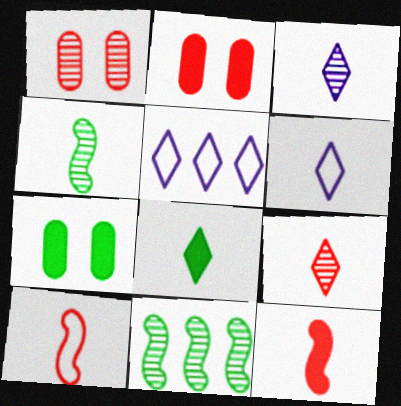[[1, 3, 11], 
[2, 4, 5], 
[2, 6, 11], 
[6, 8, 9]]